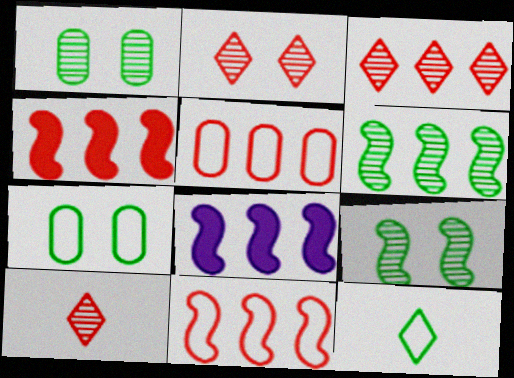[[2, 3, 10], 
[3, 4, 5], 
[6, 8, 11], 
[7, 8, 10]]